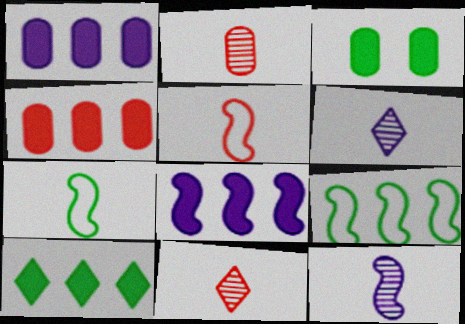[[4, 8, 10]]